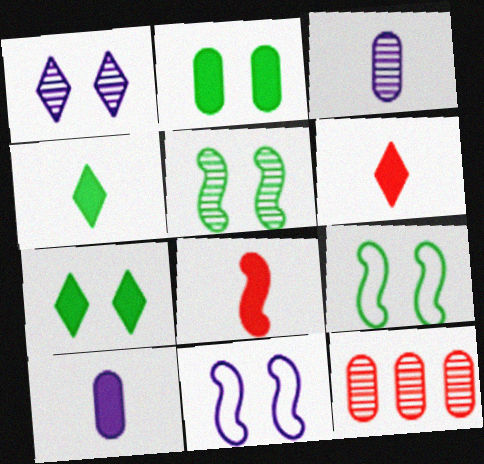[[4, 8, 10], 
[4, 11, 12]]